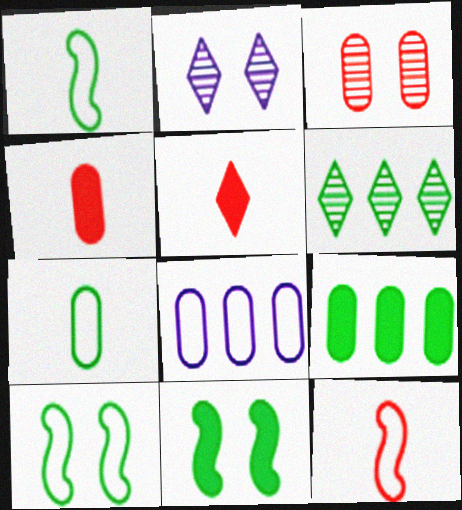[[2, 9, 12], 
[6, 7, 11]]